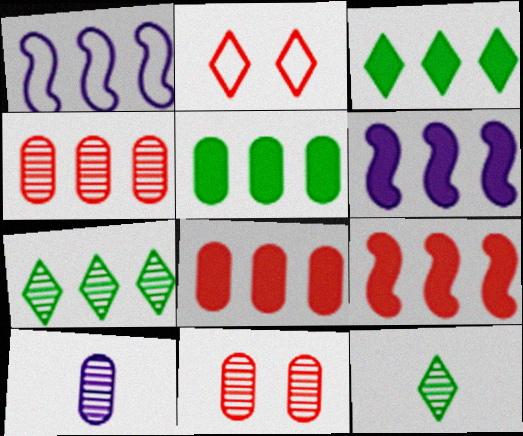[[1, 3, 4], 
[1, 7, 8], 
[3, 6, 8]]